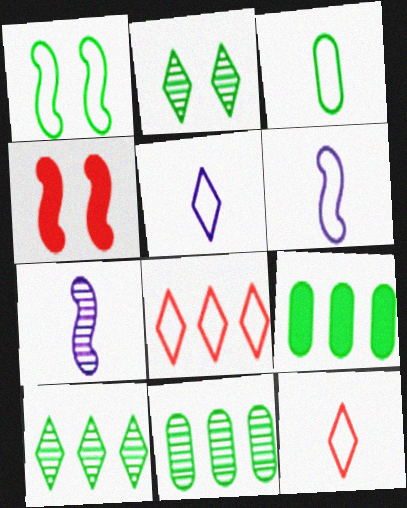[[3, 6, 12], 
[4, 5, 11]]